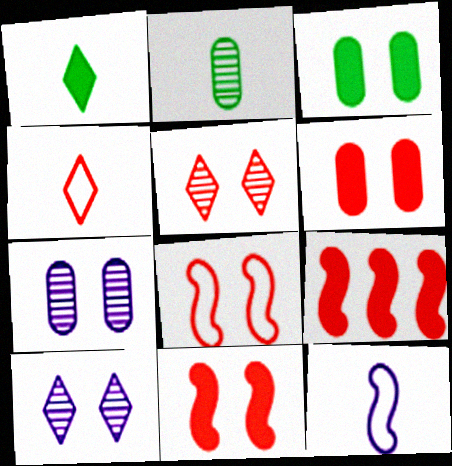[[3, 8, 10], 
[5, 6, 8]]